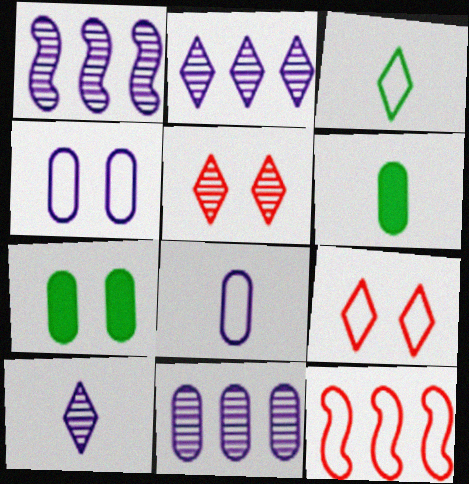[[1, 2, 11], 
[1, 6, 9], 
[3, 4, 12], 
[7, 10, 12]]